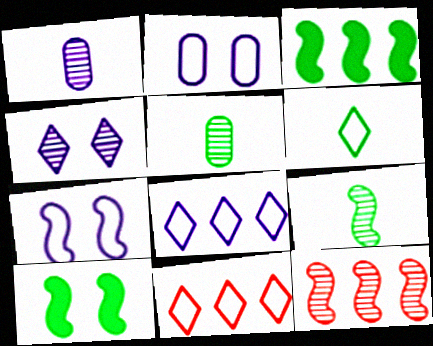[[1, 10, 11], 
[4, 5, 12]]